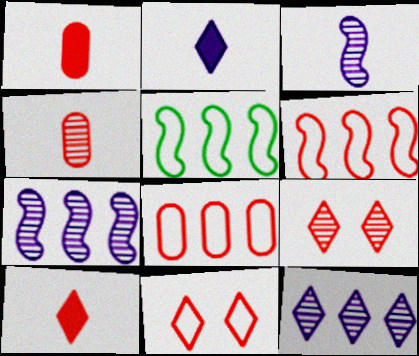[[1, 6, 9]]